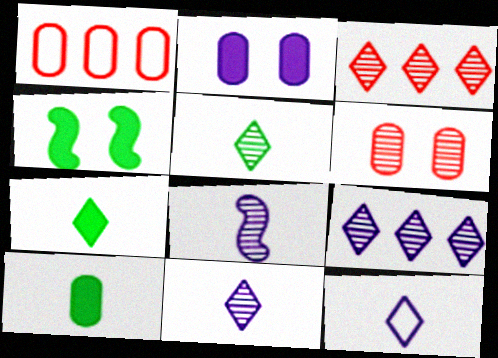[[1, 4, 11]]